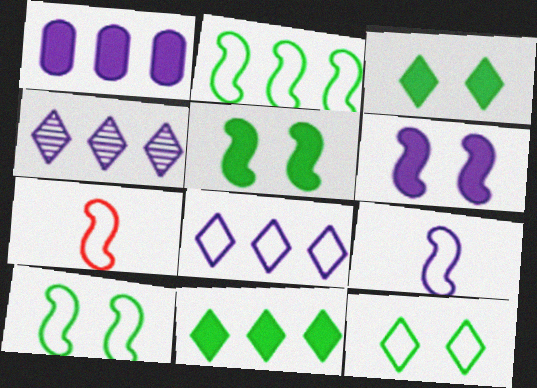[]